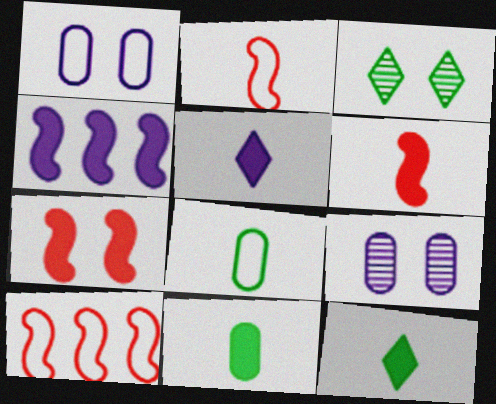[[1, 3, 7], 
[5, 6, 11], 
[9, 10, 12]]